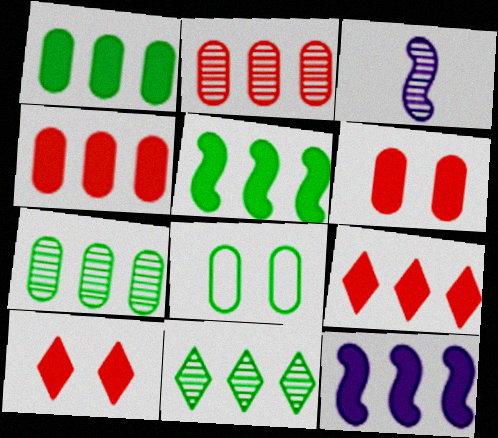[[1, 9, 12], 
[3, 8, 9]]